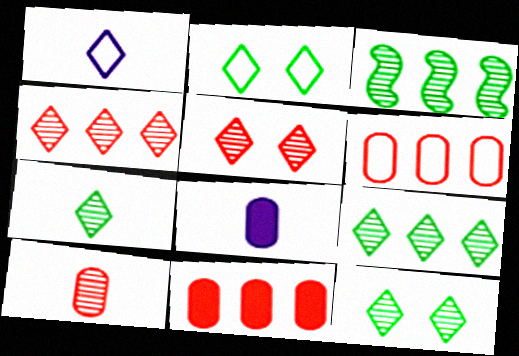[[7, 9, 12]]